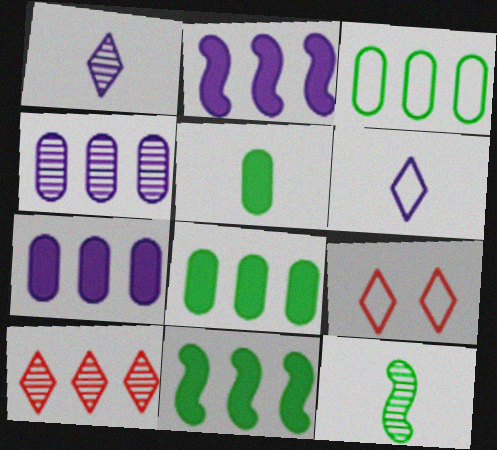[[2, 3, 10], 
[7, 9, 12]]